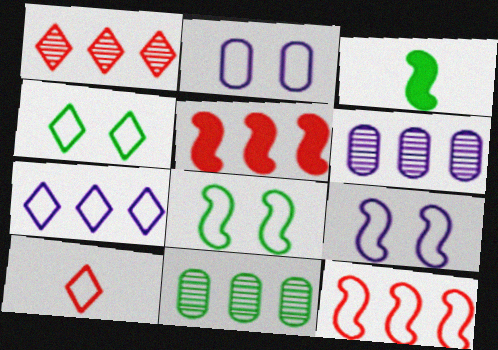[[1, 2, 3], 
[3, 4, 11], 
[4, 7, 10], 
[5, 7, 11]]